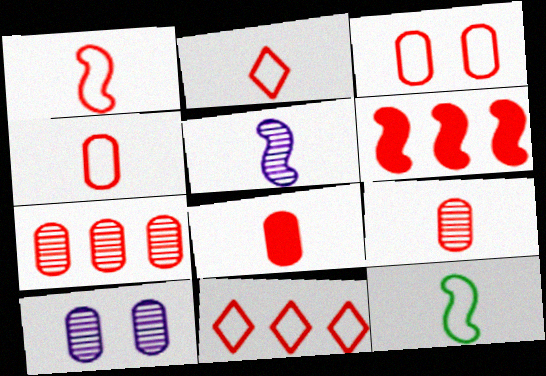[[1, 2, 4], 
[1, 3, 11], 
[3, 7, 8], 
[4, 8, 9], 
[6, 7, 11]]